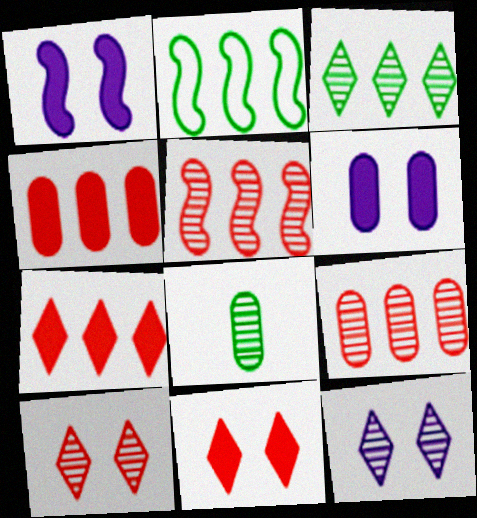[[5, 8, 12]]